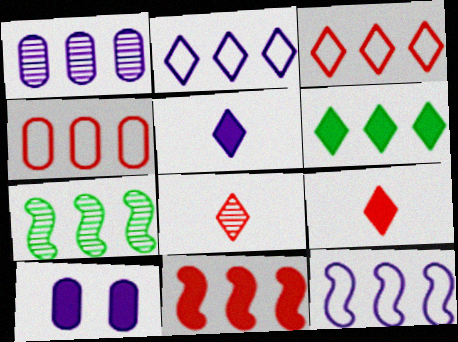[[7, 11, 12]]